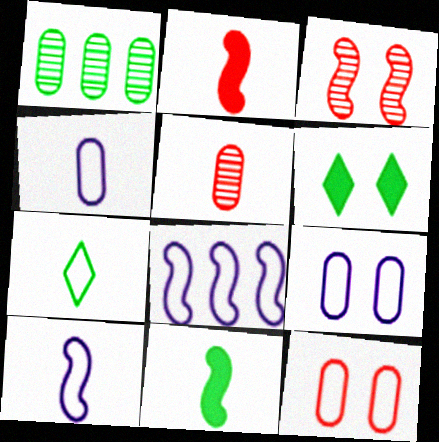[[3, 6, 9], 
[3, 8, 11], 
[5, 6, 8], 
[7, 8, 12]]